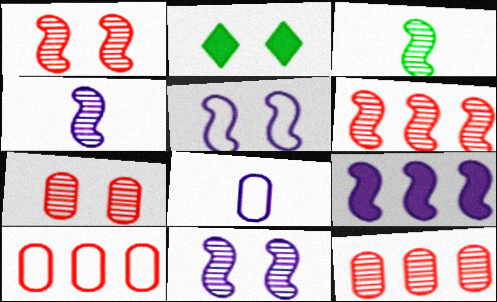[[2, 4, 10], 
[2, 5, 7], 
[2, 6, 8], 
[3, 6, 11], 
[4, 5, 9]]